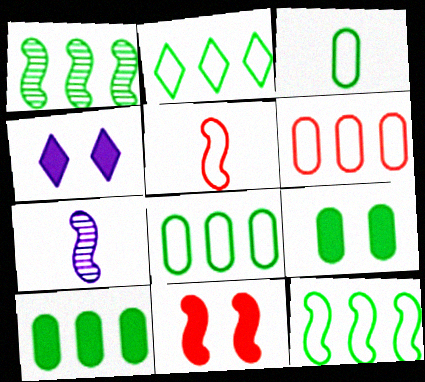[[1, 2, 10], 
[2, 8, 12], 
[4, 9, 11], 
[7, 11, 12]]